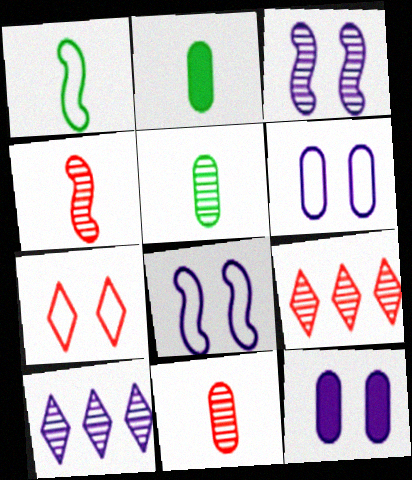[[1, 9, 12], 
[2, 8, 9], 
[3, 5, 9]]